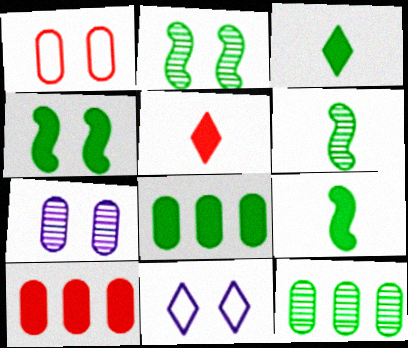[[3, 4, 8], 
[6, 10, 11]]